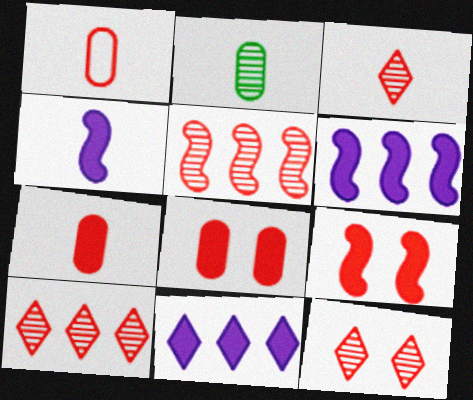[[1, 9, 10], 
[3, 10, 12]]